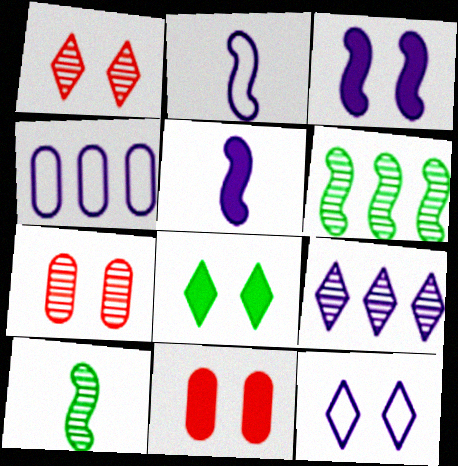[[1, 8, 12], 
[2, 4, 12], 
[3, 8, 11], 
[7, 9, 10]]